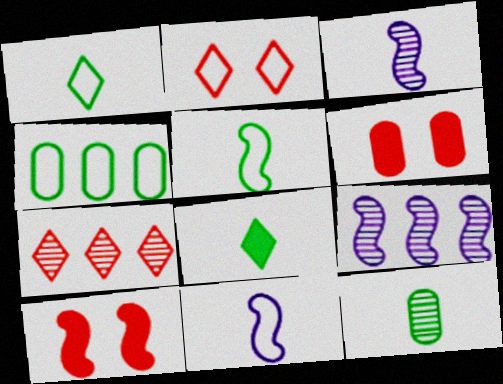[[1, 6, 9], 
[2, 4, 11], 
[5, 8, 12], 
[5, 9, 10]]